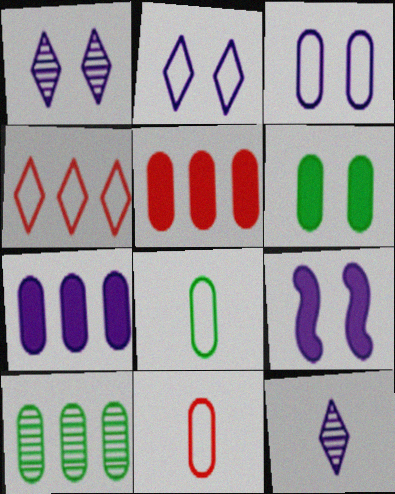[[1, 3, 9], 
[6, 8, 10]]